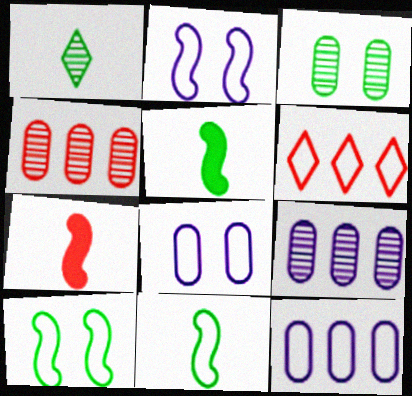[[6, 8, 11]]